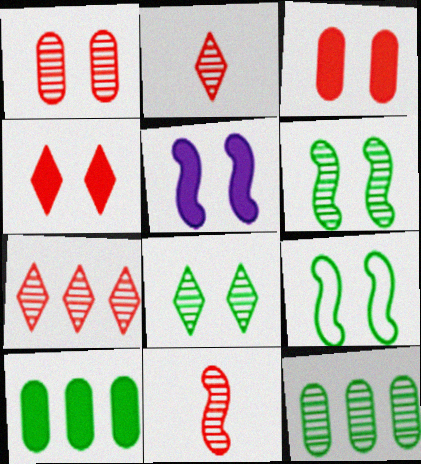[[1, 7, 11]]